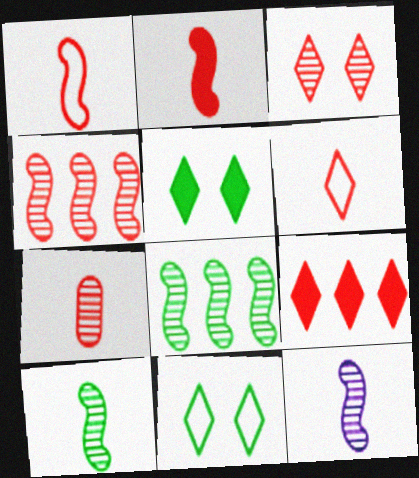[[2, 6, 7], 
[3, 4, 7], 
[3, 6, 9]]